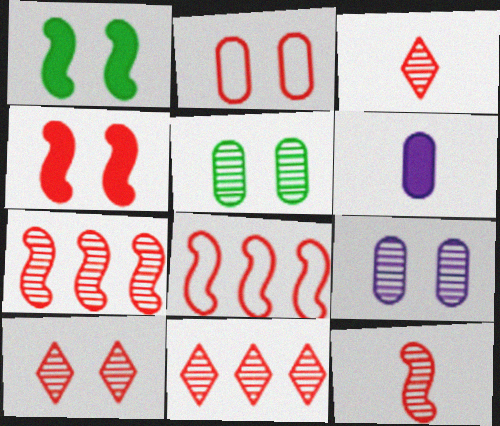[[2, 4, 10], 
[3, 10, 11], 
[4, 8, 12]]